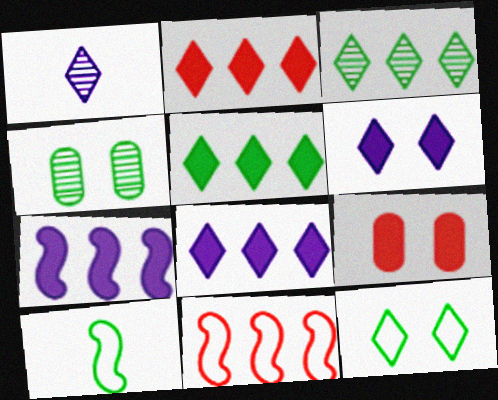[[1, 2, 12], 
[2, 5, 8], 
[4, 5, 10]]